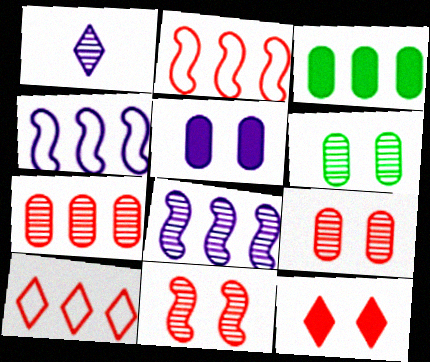[[1, 4, 5], 
[3, 8, 10]]